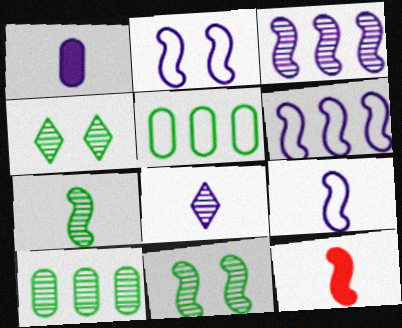[[1, 8, 9], 
[2, 6, 9], 
[4, 7, 10], 
[6, 11, 12], 
[7, 9, 12]]